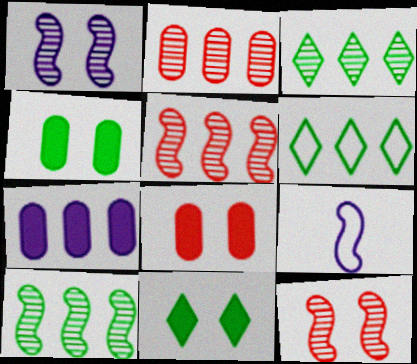[[2, 9, 11], 
[3, 8, 9], 
[5, 6, 7]]